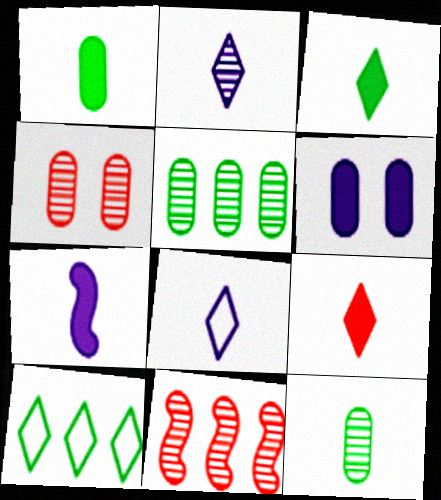[[1, 7, 9], 
[4, 7, 10]]